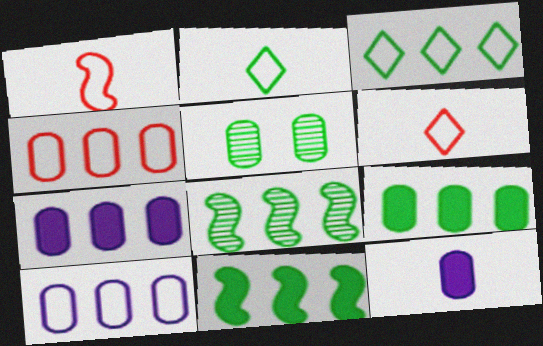[[2, 5, 11], 
[3, 8, 9], 
[4, 5, 12]]